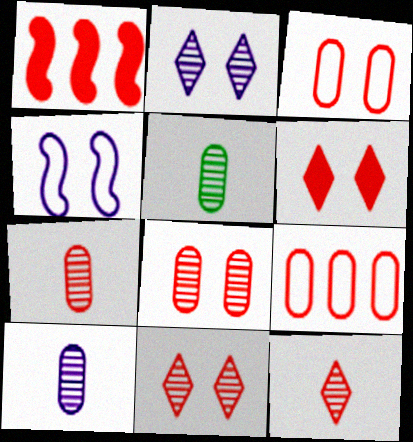[[1, 3, 12], 
[5, 7, 10]]